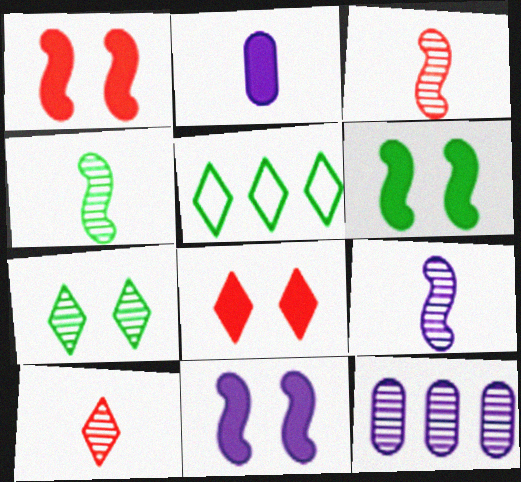[[1, 6, 11], 
[3, 4, 9], 
[3, 7, 12]]